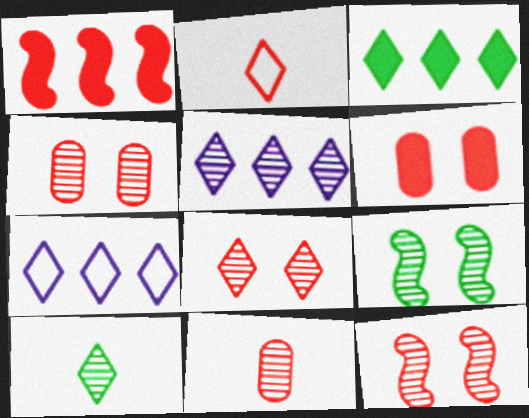[[1, 2, 4], 
[4, 8, 12], 
[5, 8, 10], 
[5, 9, 11]]